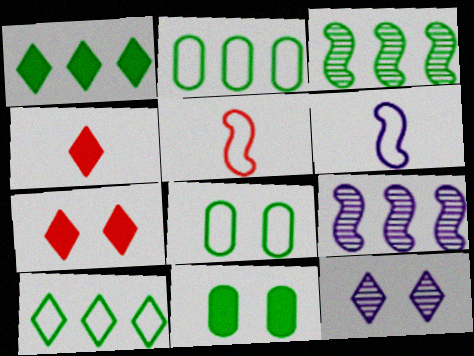[[1, 2, 3], 
[4, 8, 9], 
[4, 10, 12]]